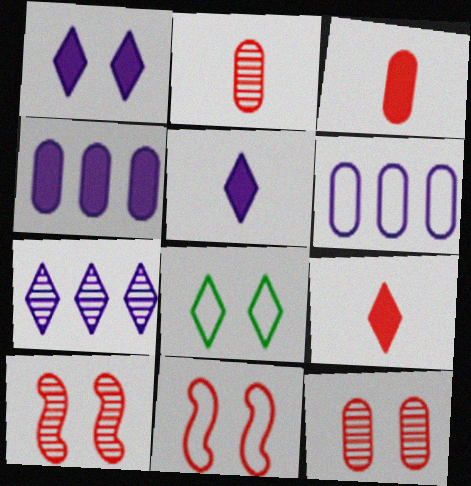[[7, 8, 9]]